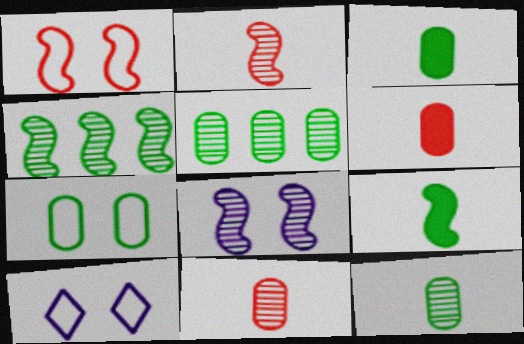[[1, 7, 10], 
[2, 4, 8], 
[3, 5, 7], 
[4, 6, 10]]